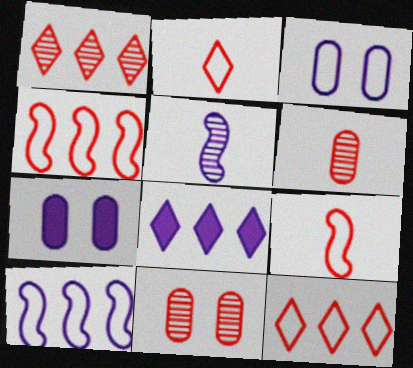[[3, 5, 8]]